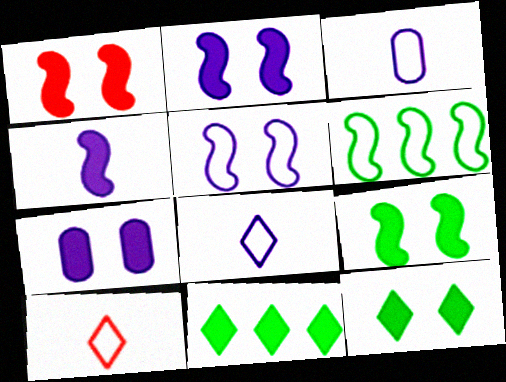[[1, 2, 9], 
[1, 7, 12]]